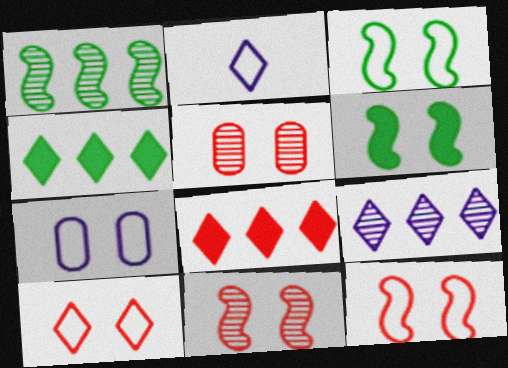[[3, 7, 10]]